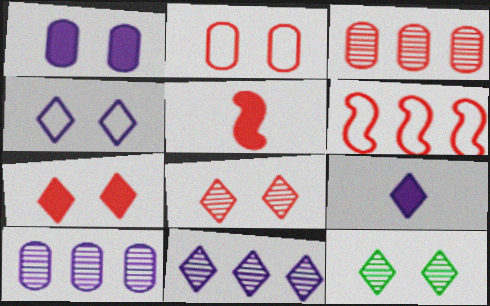[[4, 7, 12], 
[4, 9, 11]]